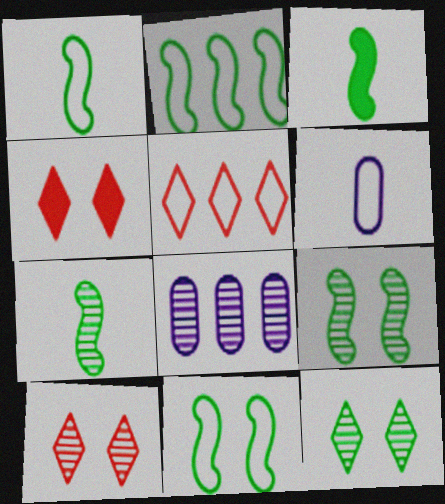[[1, 2, 11], 
[1, 3, 7], 
[1, 4, 8], 
[2, 3, 9], 
[5, 6, 11], 
[7, 8, 10]]